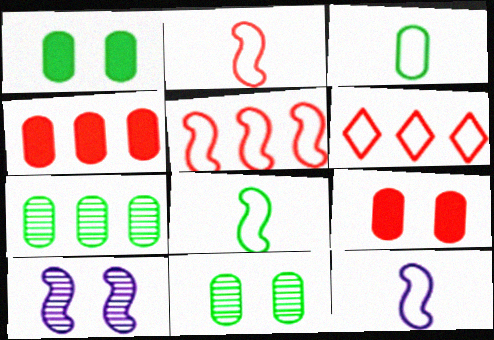[[1, 3, 7], 
[2, 8, 12]]